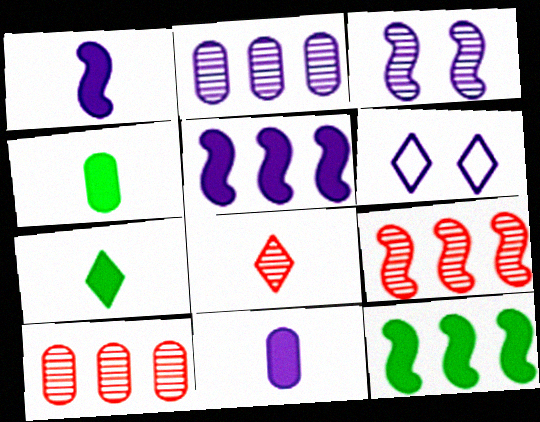[[1, 2, 6], 
[4, 6, 9]]